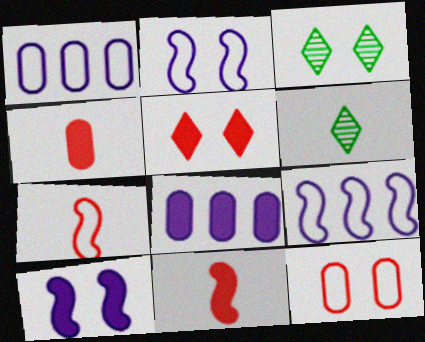[[1, 3, 11], 
[3, 4, 9], 
[3, 7, 8], 
[3, 10, 12]]